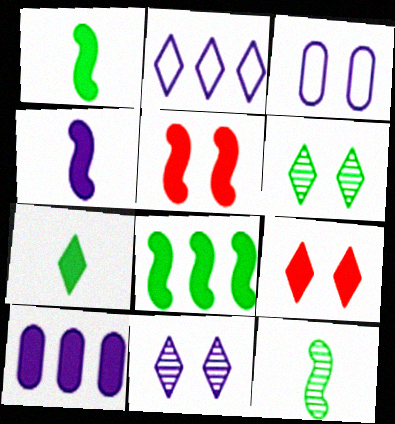[[1, 9, 10], 
[3, 5, 6], 
[4, 5, 8], 
[5, 7, 10]]